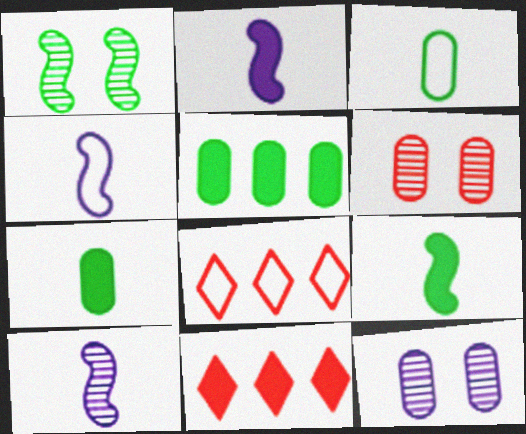[[2, 4, 10], 
[8, 9, 12]]